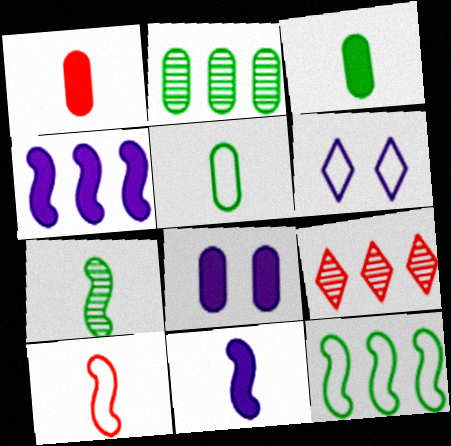[[7, 10, 11]]